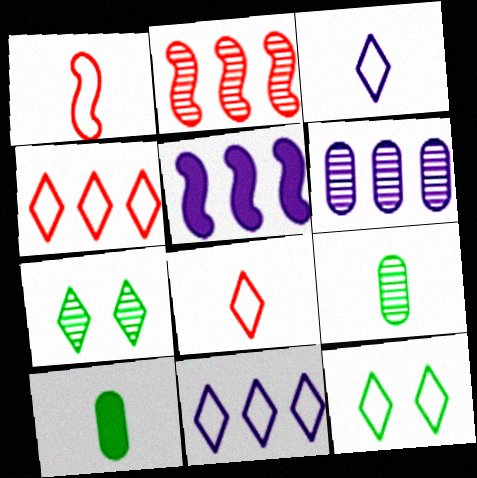[[3, 4, 12], 
[5, 6, 11], 
[8, 11, 12]]